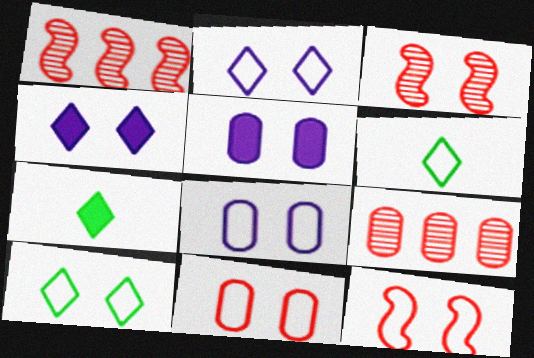[[1, 5, 6], 
[1, 7, 8], 
[3, 5, 10], 
[8, 10, 12]]